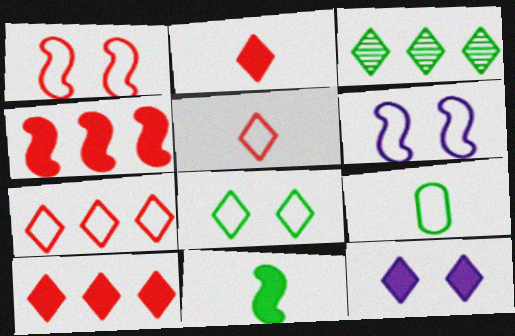[[3, 5, 12], 
[6, 7, 9]]